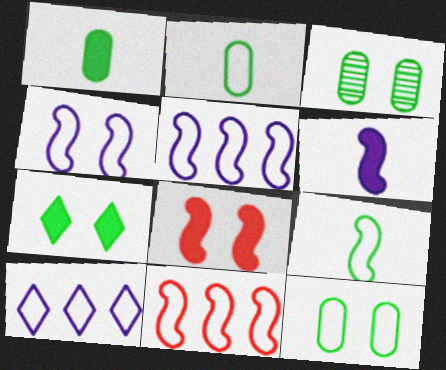[[4, 9, 11]]